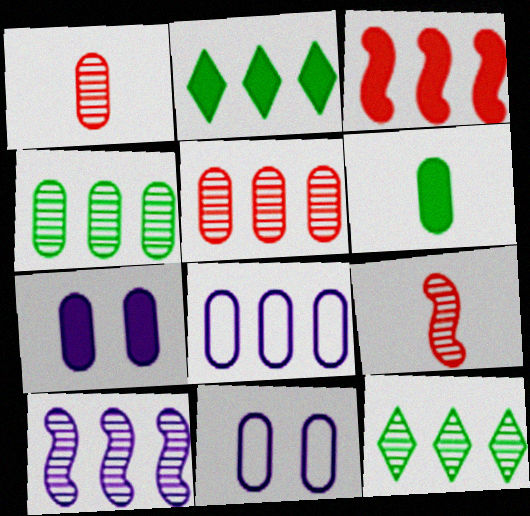[[2, 9, 11], 
[3, 8, 12], 
[5, 6, 11], 
[5, 10, 12]]